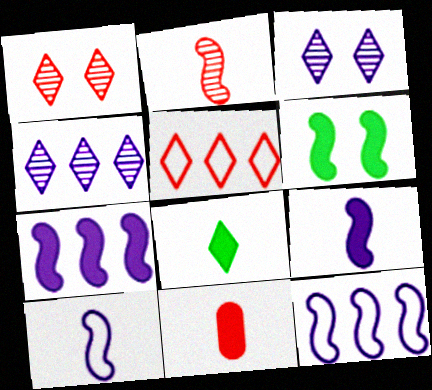[[2, 6, 12], 
[3, 5, 8], 
[8, 9, 11]]